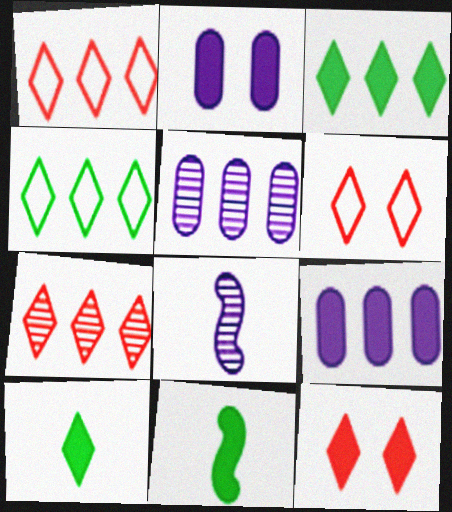[[5, 6, 11], 
[9, 11, 12]]